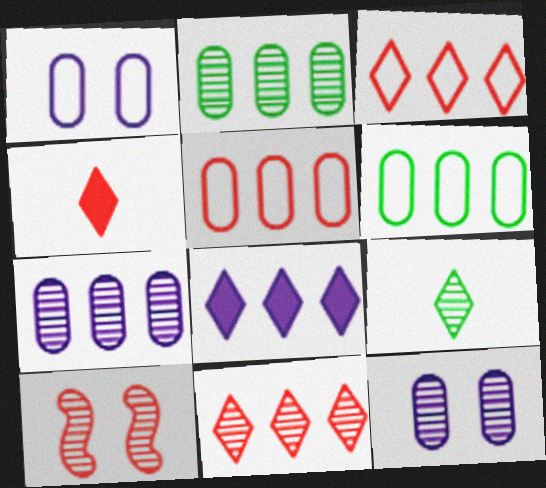[[4, 5, 10], 
[7, 9, 10]]